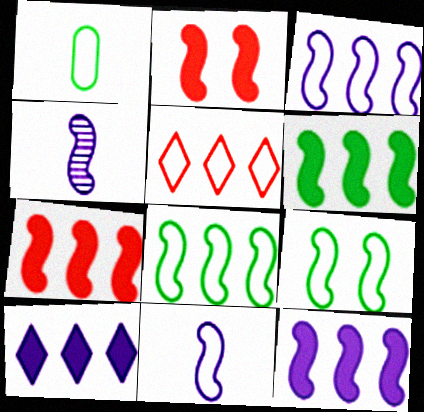[[2, 4, 8], 
[4, 7, 9], 
[6, 7, 12]]